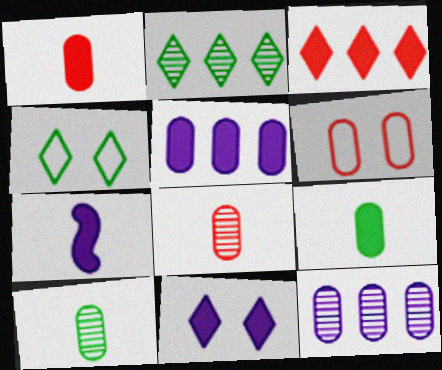[[2, 6, 7], 
[5, 6, 10], 
[5, 7, 11], 
[6, 9, 12]]